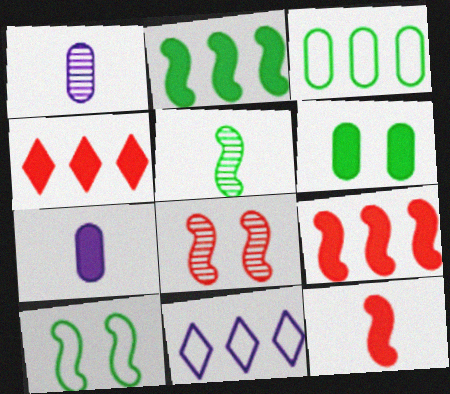[[1, 4, 10], 
[2, 5, 10]]